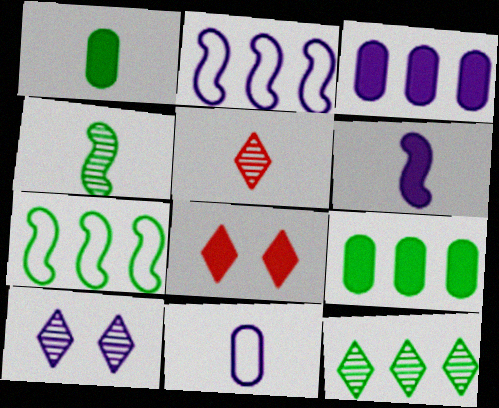[[5, 10, 12], 
[6, 8, 9], 
[7, 9, 12]]